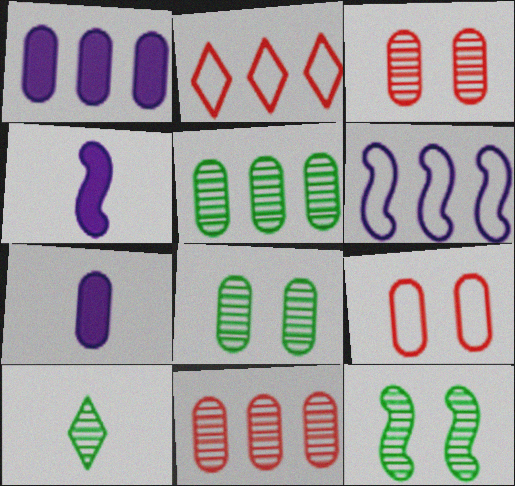[[2, 4, 8], 
[2, 7, 12], 
[5, 7, 9], 
[5, 10, 12]]